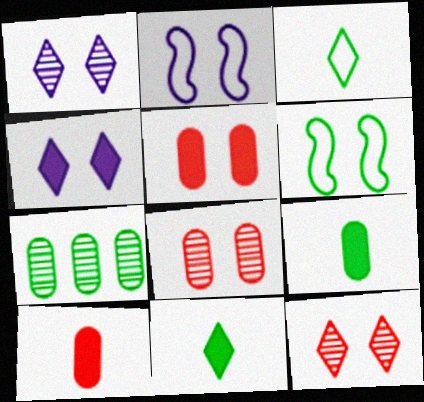[[1, 5, 6], 
[4, 6, 8], 
[6, 7, 11]]